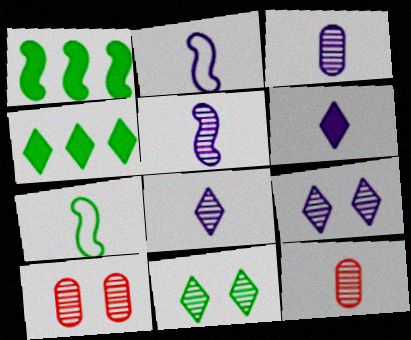[[2, 3, 6], 
[2, 4, 10], 
[3, 5, 8], 
[6, 7, 12]]